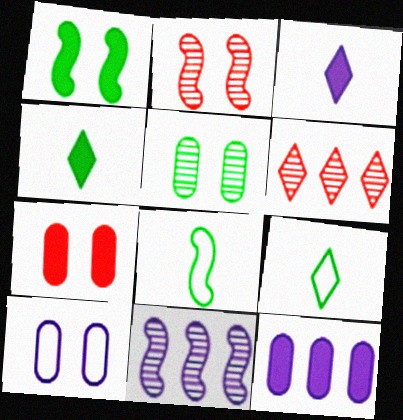[[2, 9, 12], 
[3, 10, 11], 
[5, 7, 10], 
[7, 9, 11]]